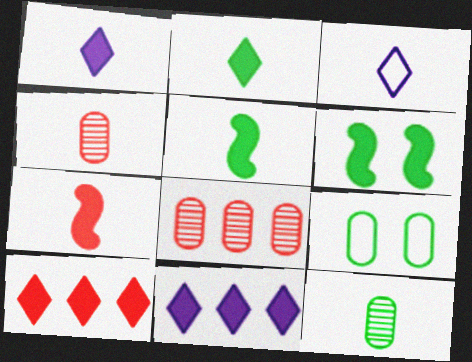[[3, 4, 5], 
[3, 6, 8], 
[3, 7, 12]]